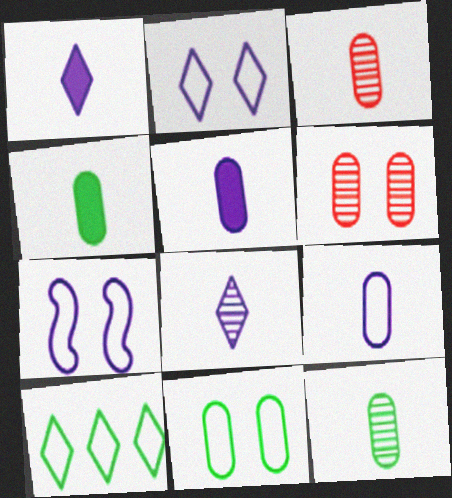[[3, 4, 9]]